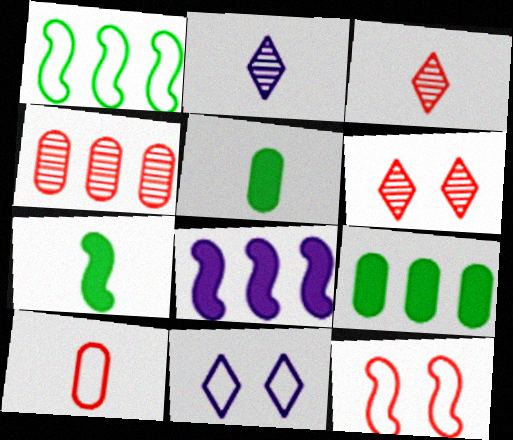[[1, 10, 11], 
[2, 7, 10], 
[2, 9, 12], 
[4, 7, 11]]